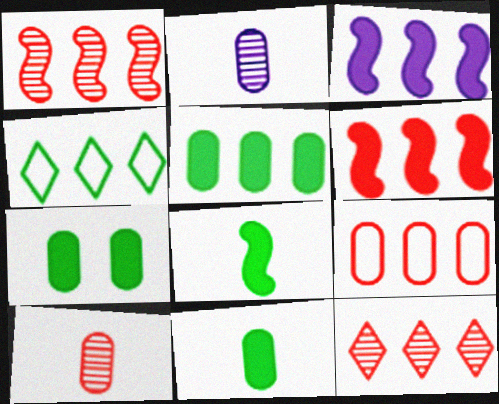[[2, 7, 9], 
[5, 7, 11], 
[6, 9, 12]]